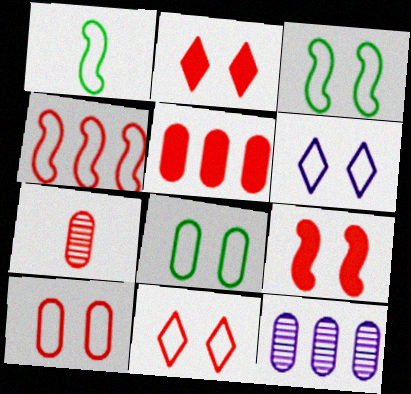[[1, 2, 12], 
[2, 4, 7], 
[3, 6, 10], 
[5, 7, 10]]